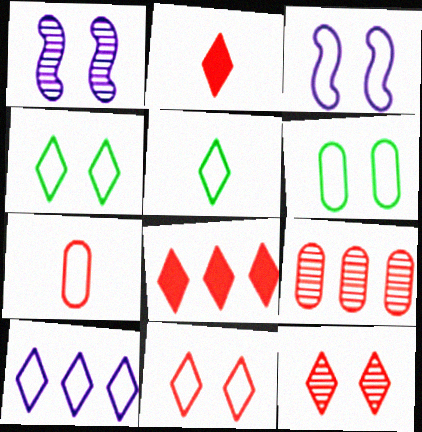[[3, 6, 11], 
[5, 10, 11]]